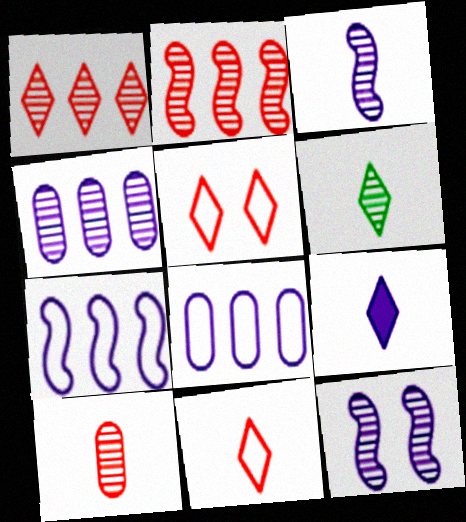[[3, 6, 10], 
[6, 9, 11], 
[8, 9, 12]]